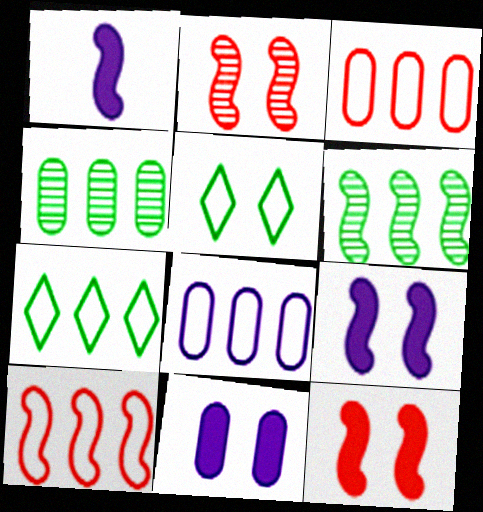[[2, 5, 11], 
[7, 8, 10]]